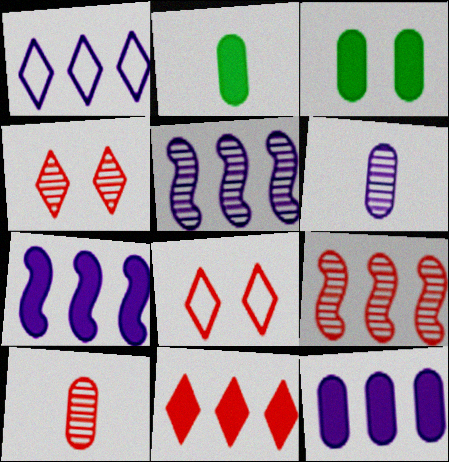[[1, 5, 12], 
[2, 5, 8], 
[4, 9, 10]]